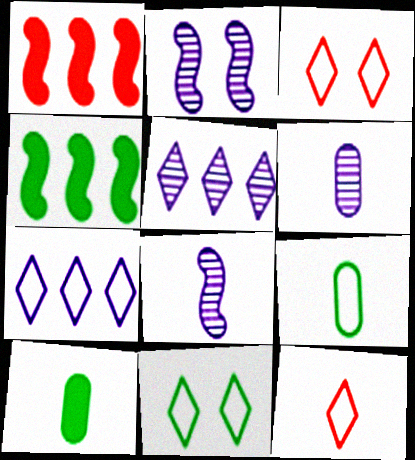[[1, 6, 11], 
[2, 5, 6], 
[3, 4, 6], 
[7, 11, 12], 
[8, 10, 12]]